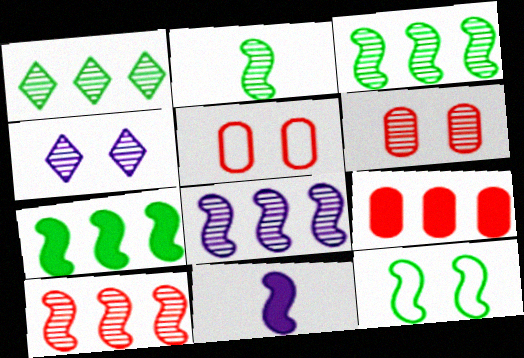[[1, 5, 11], 
[2, 7, 12], 
[3, 8, 10], 
[10, 11, 12]]